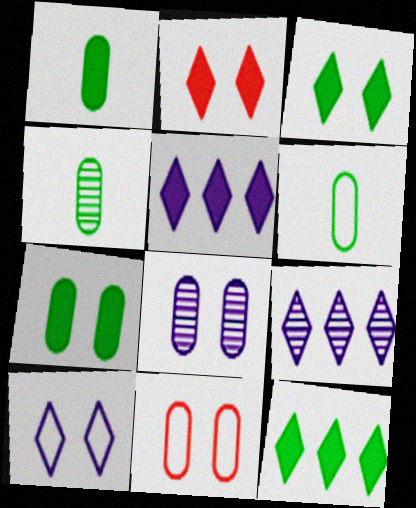[[1, 4, 6], 
[7, 8, 11]]